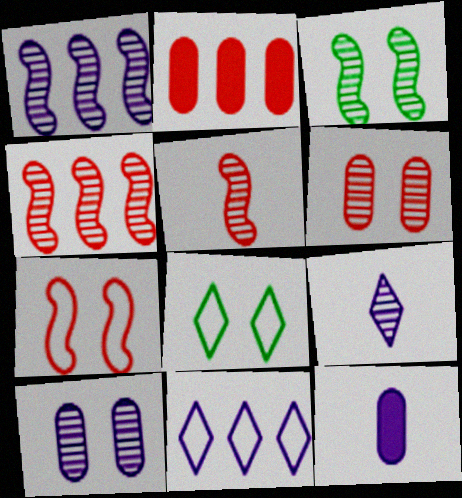[[1, 3, 5], 
[1, 9, 10], 
[4, 8, 12]]